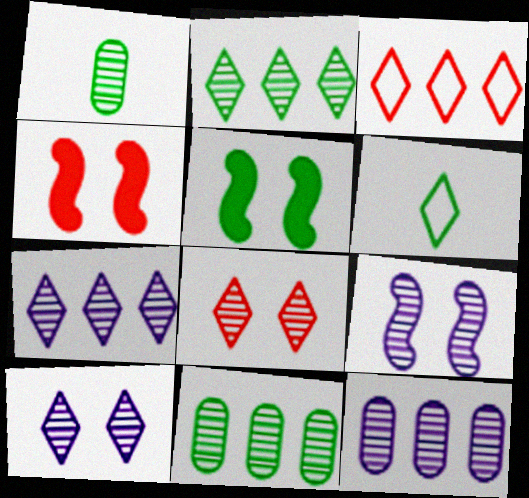[[4, 6, 12], 
[5, 6, 11]]